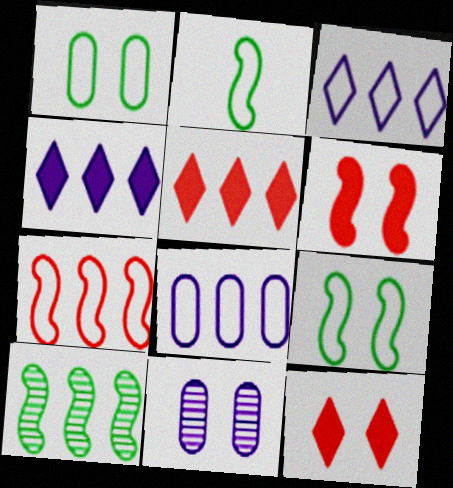[[2, 5, 11], 
[5, 8, 10], 
[9, 11, 12]]